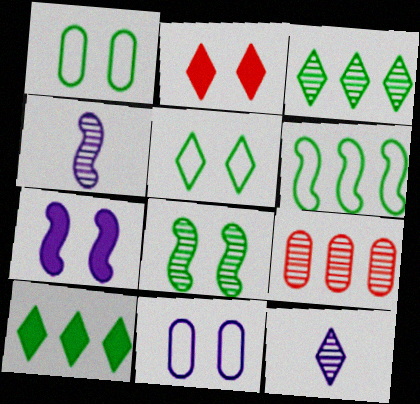[[2, 8, 11], 
[8, 9, 12]]